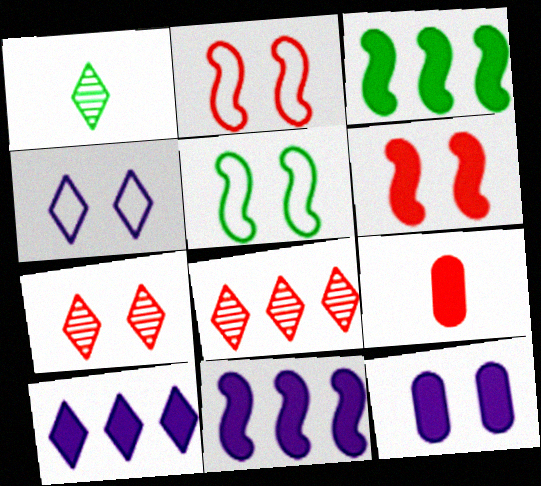[[2, 8, 9], 
[5, 7, 12]]